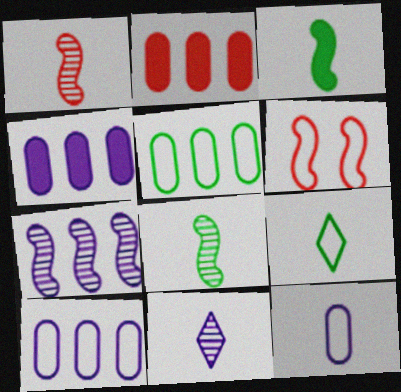[[3, 6, 7], 
[6, 9, 10]]